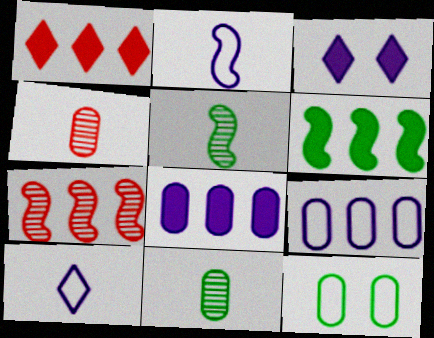[[1, 6, 8], 
[4, 8, 12]]